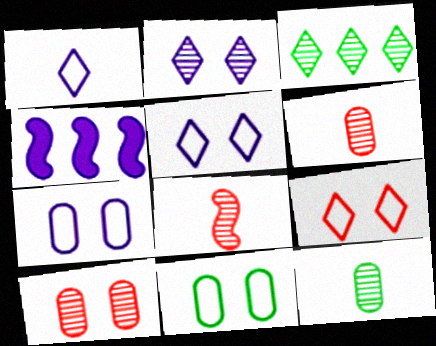[[4, 9, 12]]